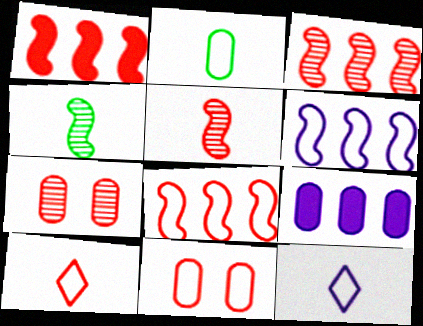[[1, 3, 8], 
[1, 7, 10], 
[2, 7, 9], 
[8, 10, 11]]